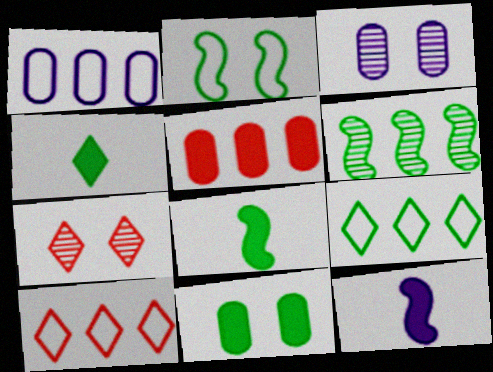[[1, 7, 8], 
[2, 6, 8], 
[3, 8, 10]]